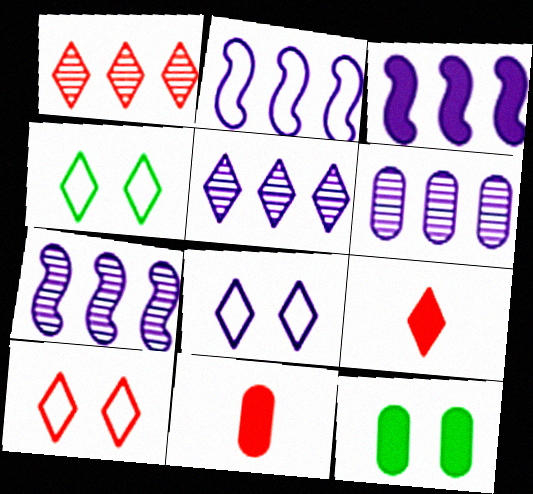[[1, 9, 10], 
[2, 3, 7], 
[3, 9, 12], 
[4, 5, 9], 
[4, 7, 11], 
[4, 8, 10], 
[5, 6, 7]]